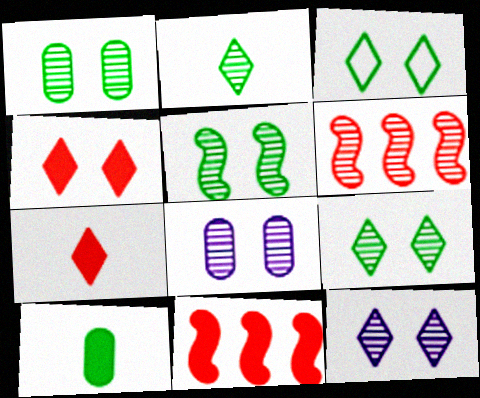[[1, 5, 9], 
[2, 6, 8], 
[3, 4, 12]]